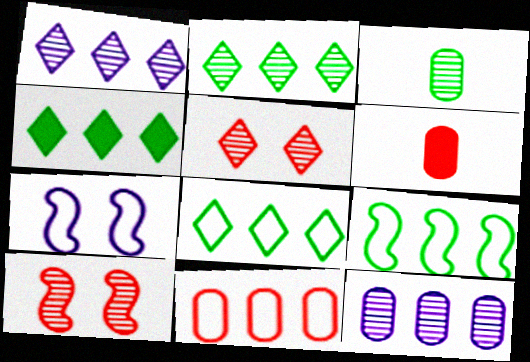[[1, 3, 10], 
[2, 4, 8], 
[2, 6, 7]]